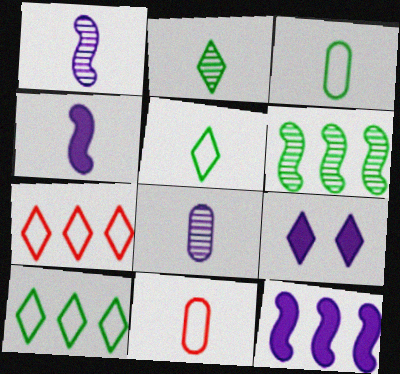[[2, 4, 11], 
[2, 7, 9], 
[6, 9, 11]]